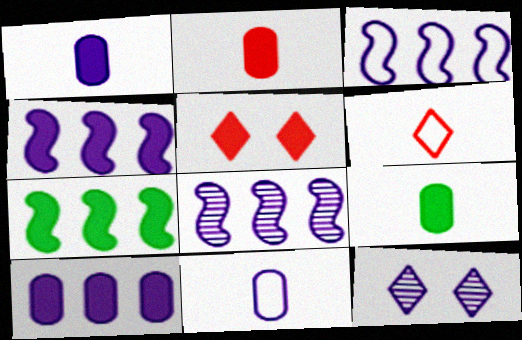[[1, 2, 9], 
[1, 3, 12], 
[1, 5, 7], 
[3, 4, 8], 
[4, 5, 9], 
[4, 11, 12]]